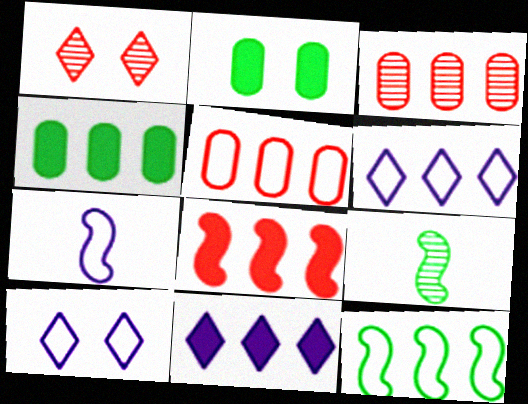[[1, 4, 7], 
[3, 11, 12], 
[4, 8, 11], 
[5, 6, 12]]